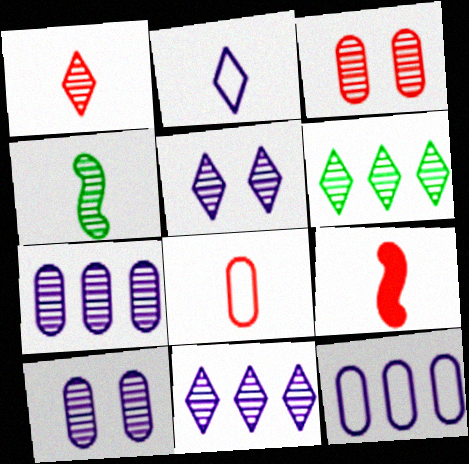[[1, 5, 6], 
[1, 8, 9], 
[3, 4, 11]]